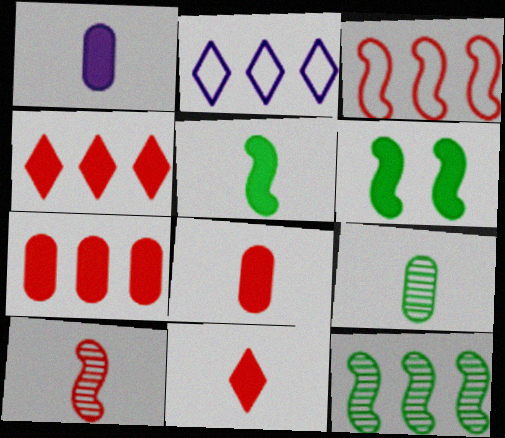[[1, 4, 6], 
[1, 5, 11], 
[2, 7, 12]]